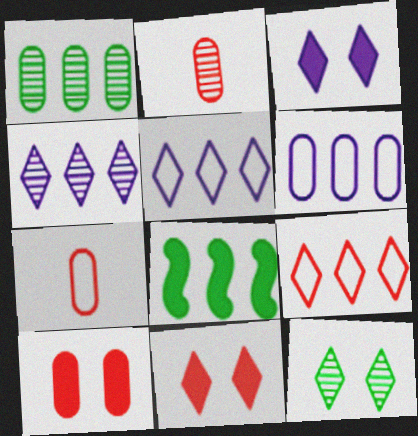[]